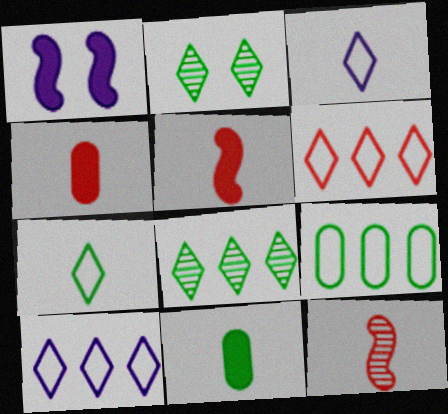[[3, 11, 12]]